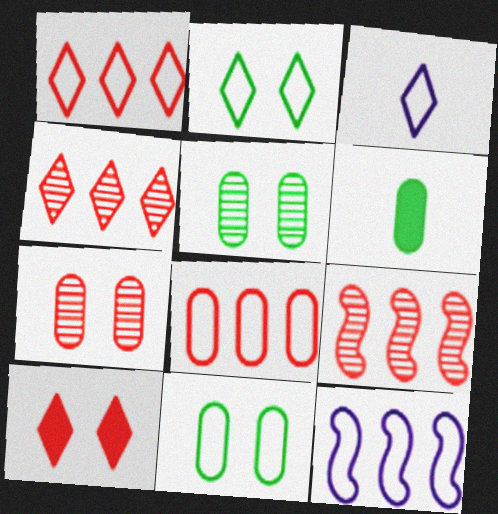[[1, 2, 3]]